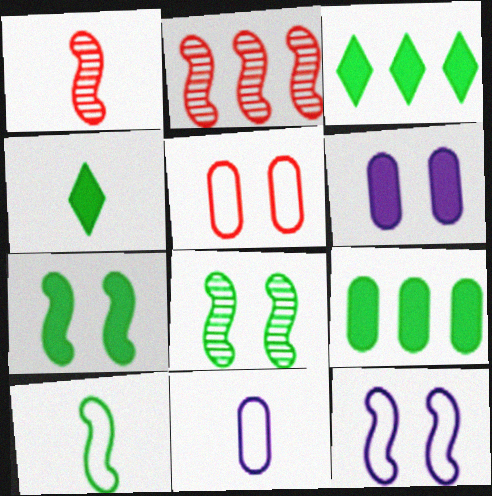[[1, 4, 11], 
[4, 7, 9]]